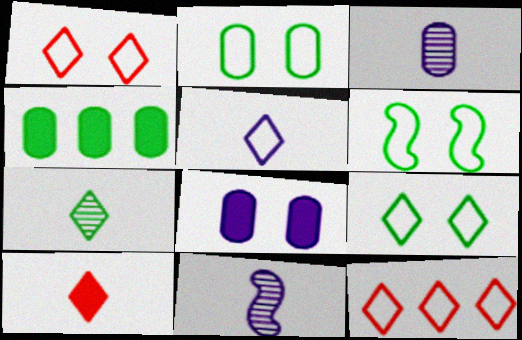[[1, 4, 11], 
[2, 6, 9], 
[4, 6, 7], 
[5, 7, 10], 
[5, 9, 12]]